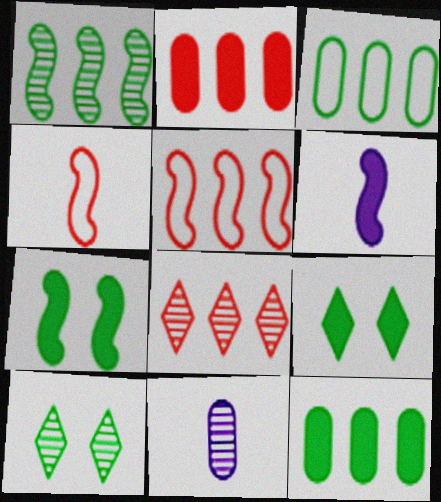[[2, 5, 8], 
[2, 6, 9], 
[5, 9, 11]]